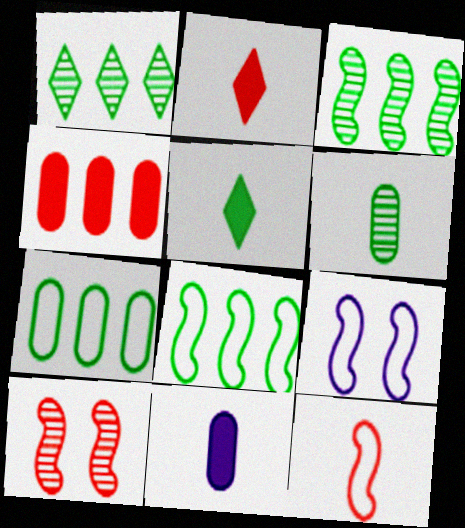[[8, 9, 12]]